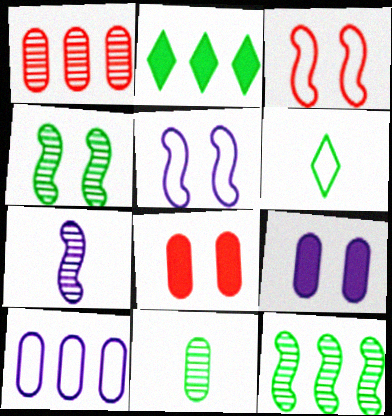[[3, 6, 10], 
[8, 10, 11]]